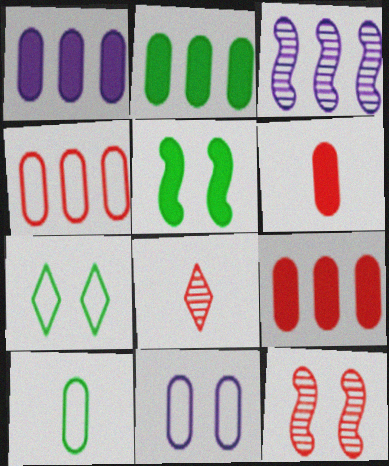[[1, 2, 9], 
[3, 6, 7], 
[4, 10, 11]]